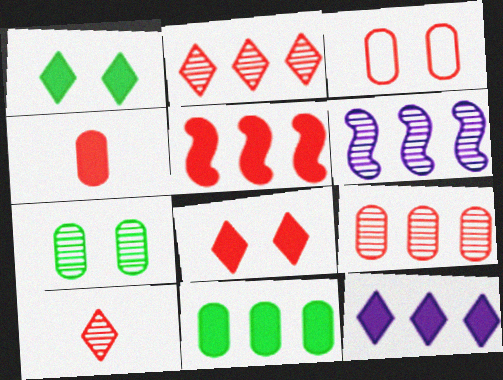[[3, 4, 9], 
[3, 5, 10], 
[4, 5, 8], 
[5, 11, 12], 
[6, 7, 10]]